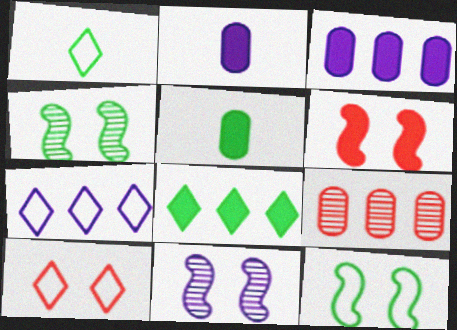[[1, 7, 10], 
[2, 6, 8], 
[2, 7, 11], 
[6, 11, 12]]